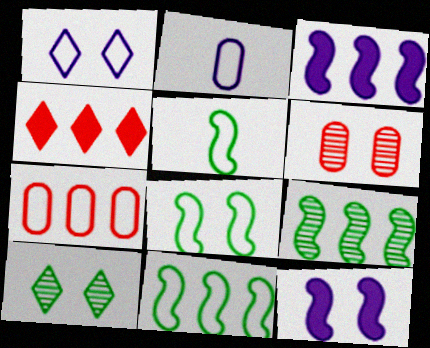[[1, 5, 7], 
[5, 8, 11]]